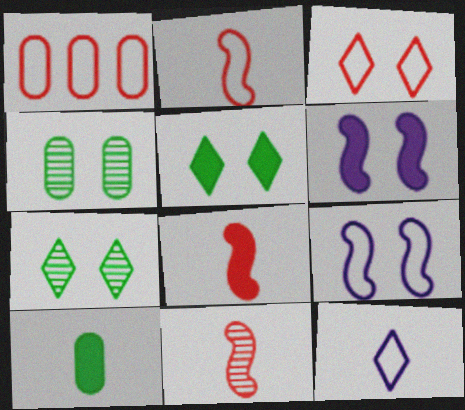[[1, 2, 3], 
[2, 8, 11], 
[3, 4, 6], 
[10, 11, 12]]